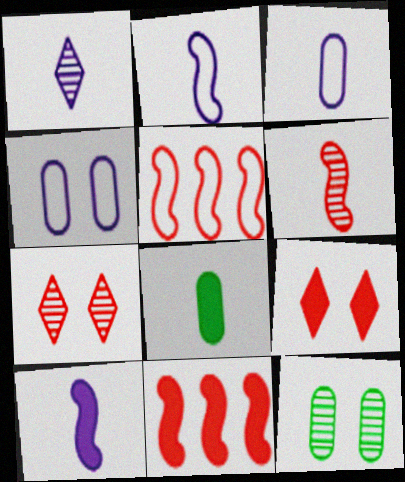[[1, 3, 10]]